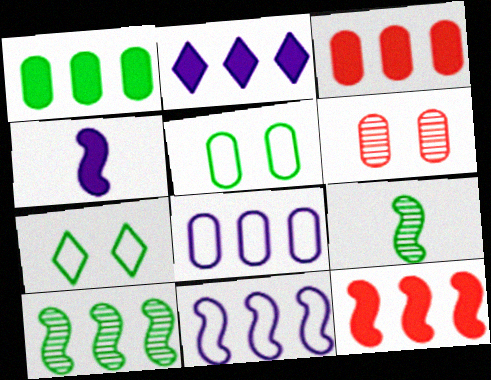[[1, 2, 12], 
[1, 7, 9], 
[10, 11, 12]]